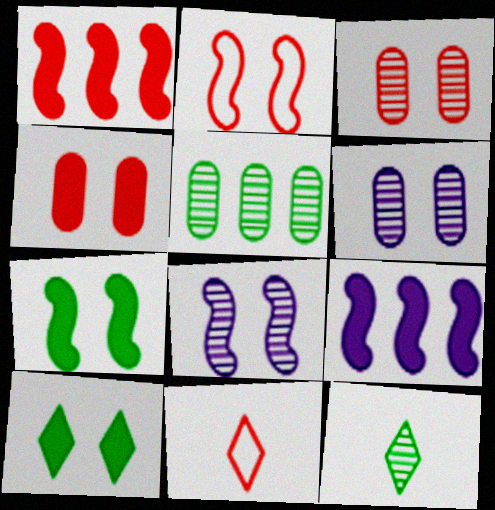[[1, 3, 11], 
[2, 6, 10], 
[2, 7, 8]]